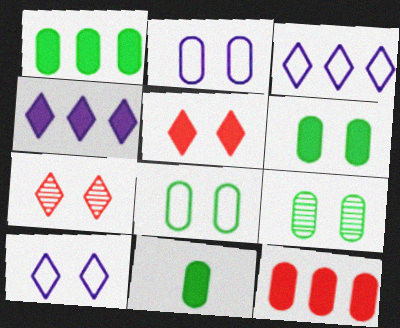[[1, 6, 11], 
[6, 8, 9]]